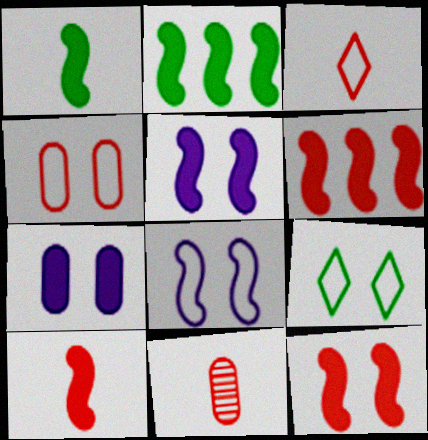[[1, 5, 6], 
[2, 5, 10], 
[3, 10, 11], 
[4, 8, 9], 
[6, 10, 12]]